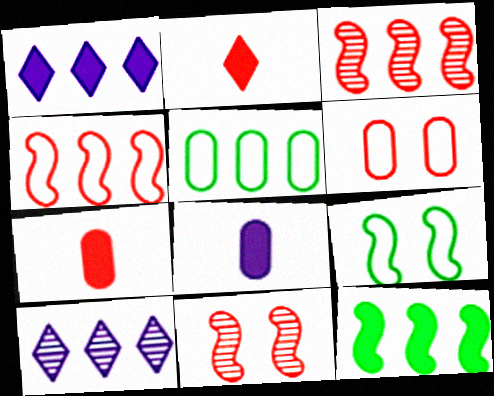[[1, 3, 5], 
[2, 3, 6], 
[7, 9, 10]]